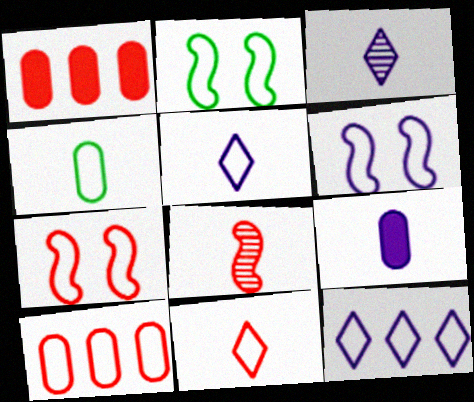[[1, 2, 3], 
[2, 5, 10], 
[2, 6, 7], 
[4, 7, 12], 
[7, 10, 11]]